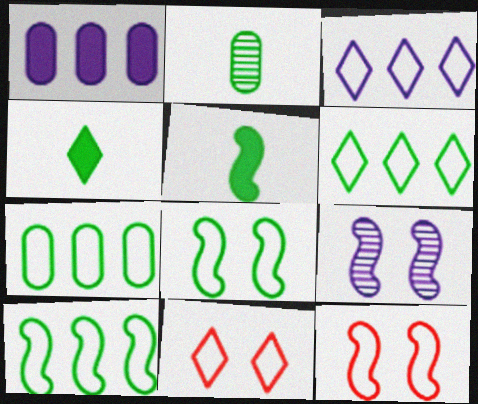[[6, 7, 10]]